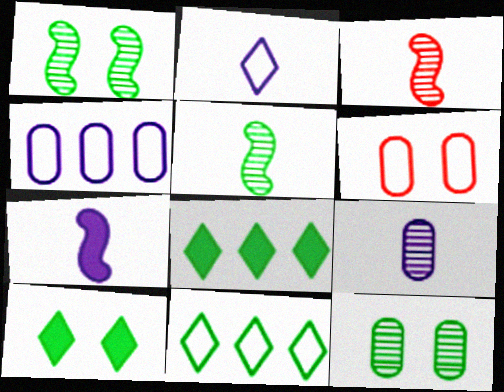[[2, 7, 9], 
[3, 4, 10]]